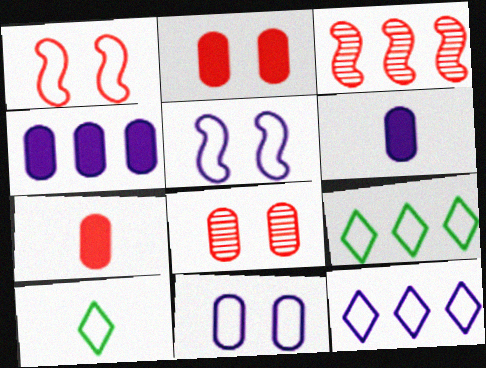[[3, 4, 9]]